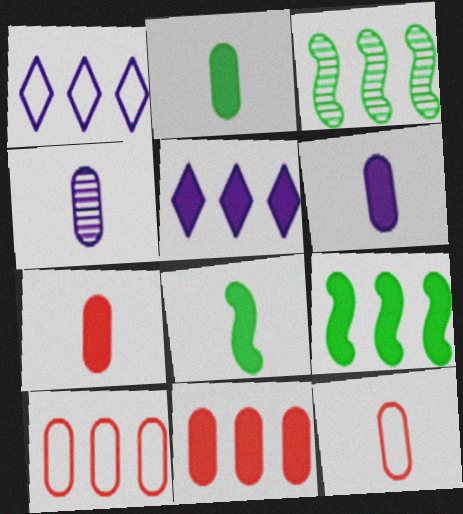[[1, 3, 11], 
[2, 4, 12], 
[2, 6, 7], 
[3, 5, 10], 
[5, 9, 11]]